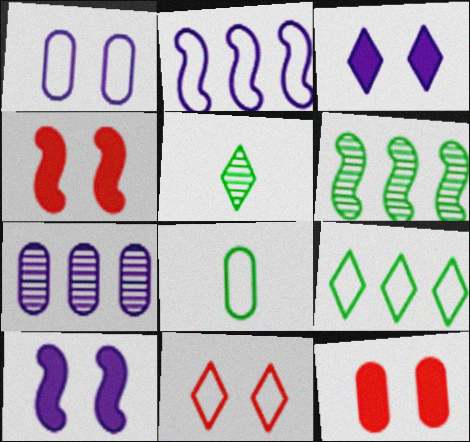[[2, 5, 12], 
[2, 8, 11], 
[7, 8, 12]]